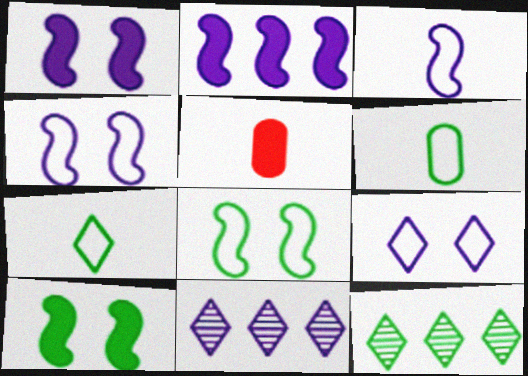[[4, 5, 12], 
[5, 8, 11], 
[6, 10, 12]]